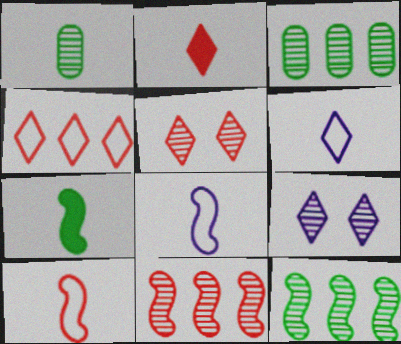[[1, 2, 8], 
[1, 9, 11], 
[2, 4, 5]]